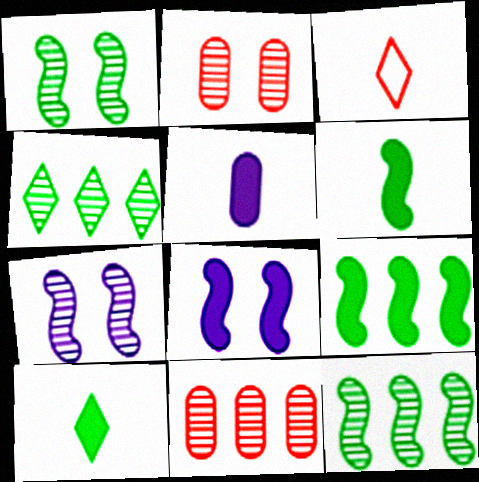[]